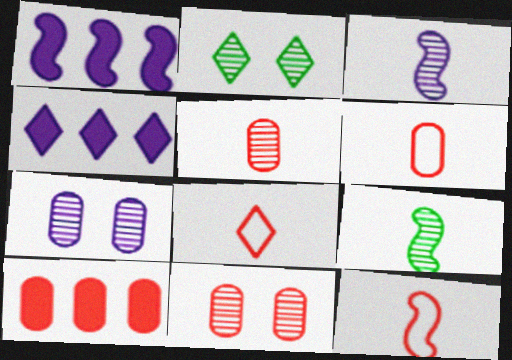[[1, 2, 6], 
[2, 4, 8], 
[6, 8, 12], 
[6, 10, 11]]